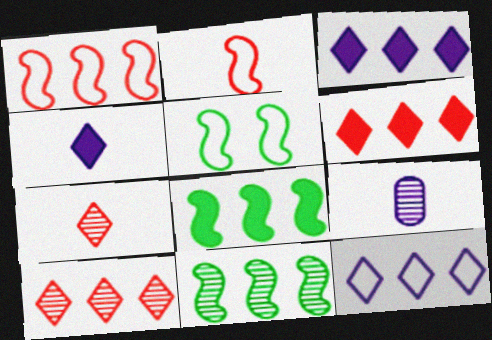[[5, 6, 9]]